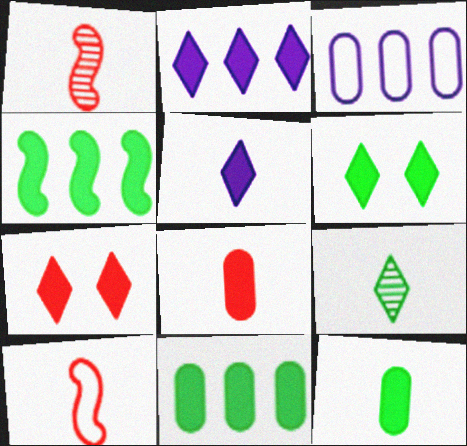[[1, 3, 6], 
[4, 6, 12]]